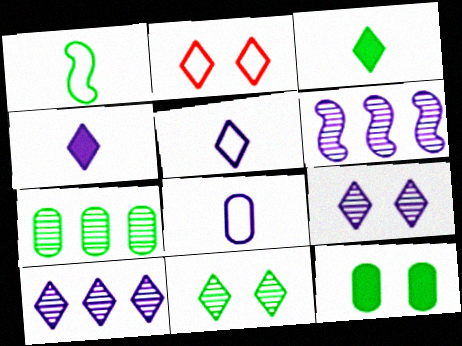[[2, 3, 10]]